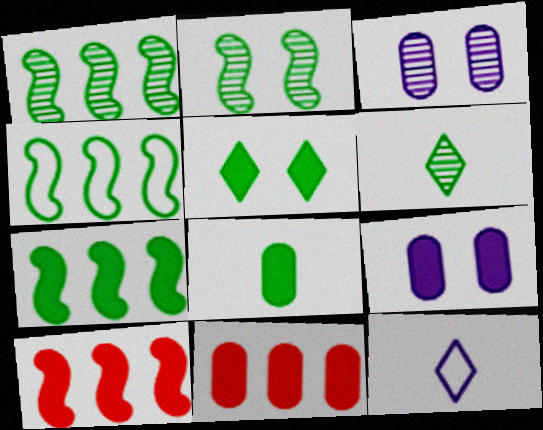[[1, 4, 7], 
[2, 11, 12], 
[5, 7, 8], 
[8, 9, 11]]